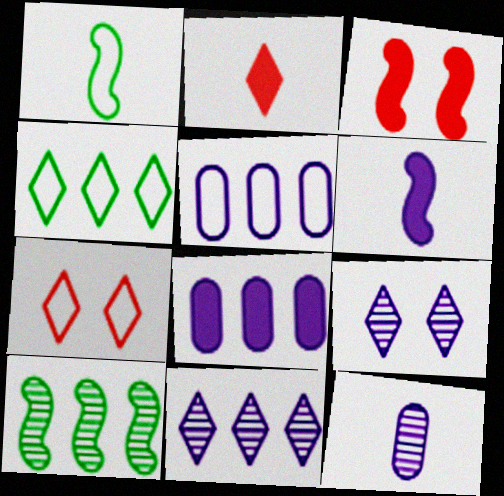[[1, 2, 12], 
[1, 5, 7], 
[2, 4, 9], 
[3, 4, 12], 
[5, 6, 9]]